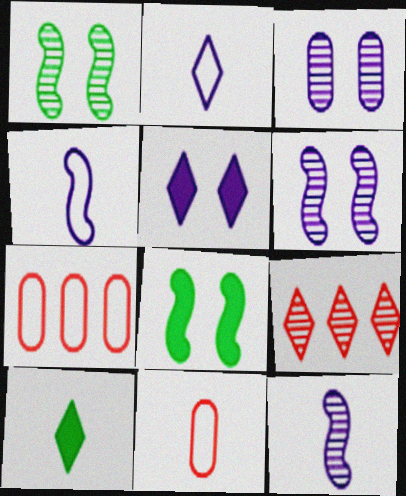[[6, 7, 10], 
[10, 11, 12]]